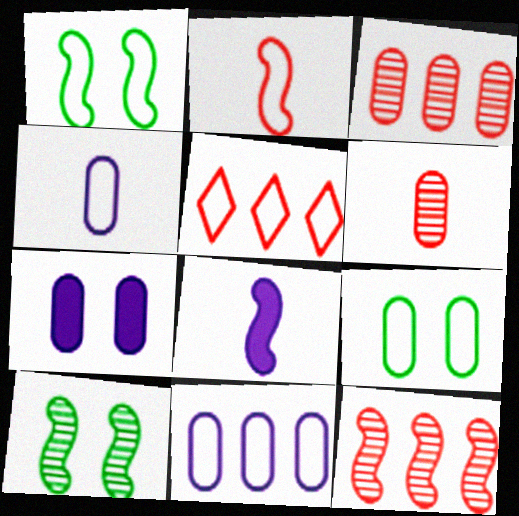[[1, 4, 5], 
[1, 8, 12]]